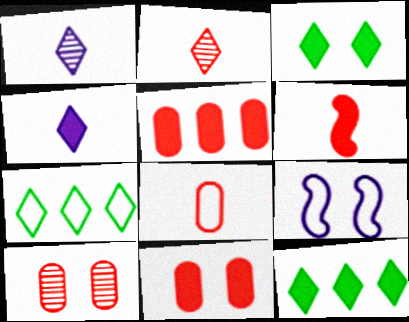[[2, 6, 8], 
[3, 9, 10], 
[5, 8, 10], 
[7, 8, 9]]